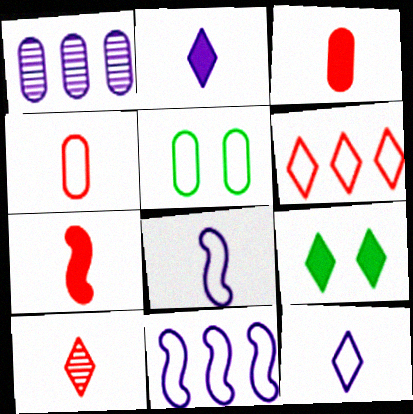[[1, 3, 5], 
[4, 7, 10], 
[5, 6, 8]]